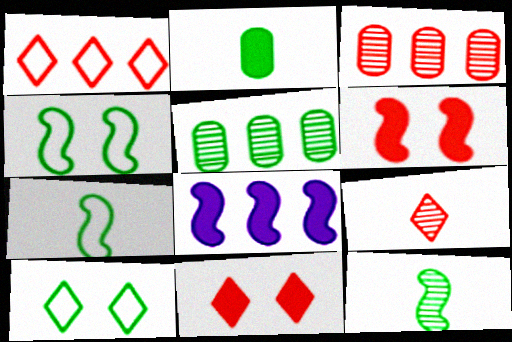[[1, 5, 8], 
[1, 9, 11], 
[2, 8, 11]]